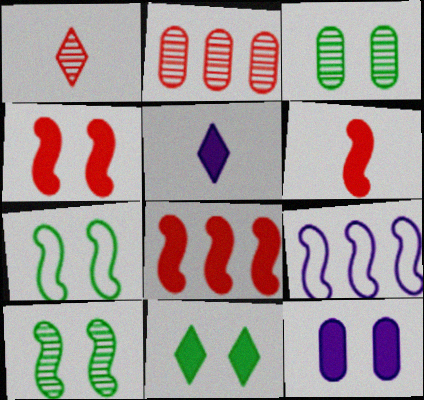[[2, 5, 7], 
[3, 7, 11], 
[4, 6, 8], 
[4, 11, 12], 
[6, 9, 10]]